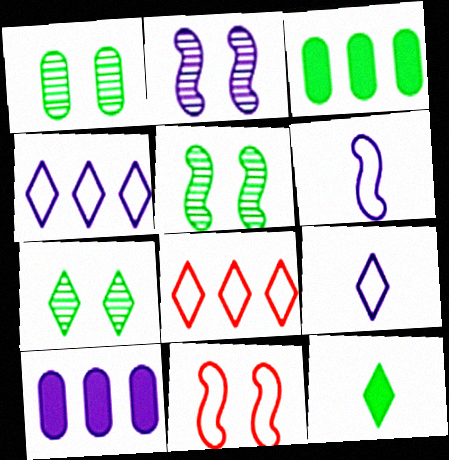[[1, 5, 7], 
[2, 9, 10]]